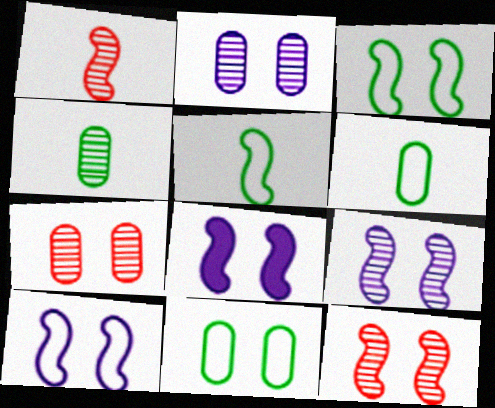[[3, 8, 12], 
[8, 9, 10]]